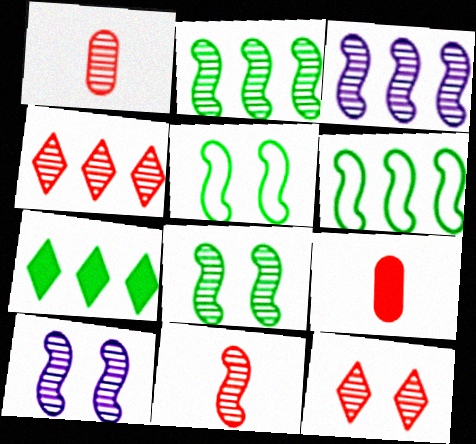[[2, 10, 11], 
[3, 8, 11]]